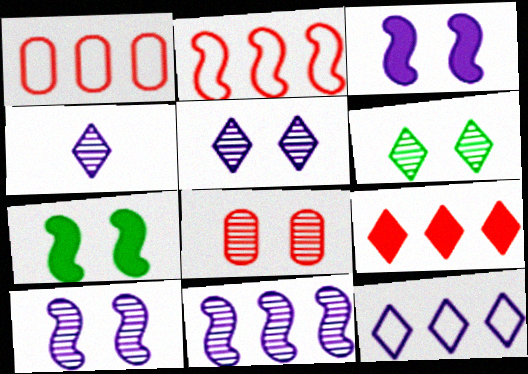[[1, 4, 7], 
[6, 8, 10]]